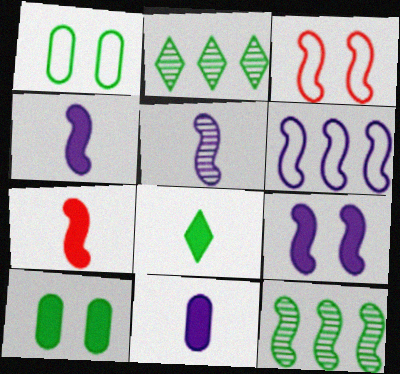[[1, 8, 12], 
[2, 3, 11], 
[3, 4, 12], 
[5, 6, 9], 
[7, 8, 11]]